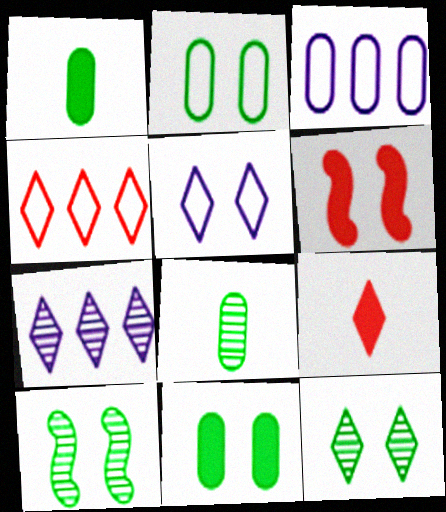[[3, 9, 10]]